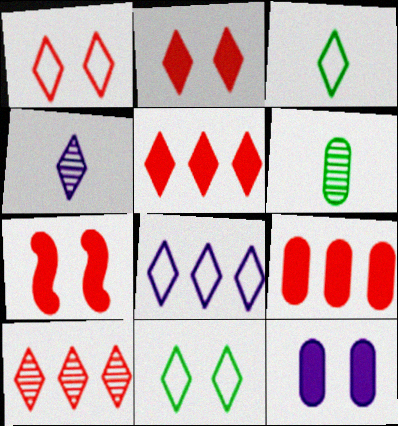[[1, 3, 8], 
[4, 5, 11], 
[6, 7, 8]]